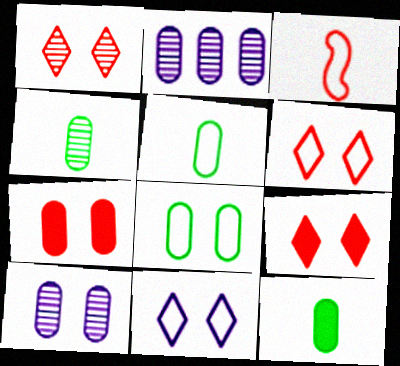[[1, 6, 9], 
[2, 5, 7], 
[4, 5, 12], 
[7, 8, 10]]